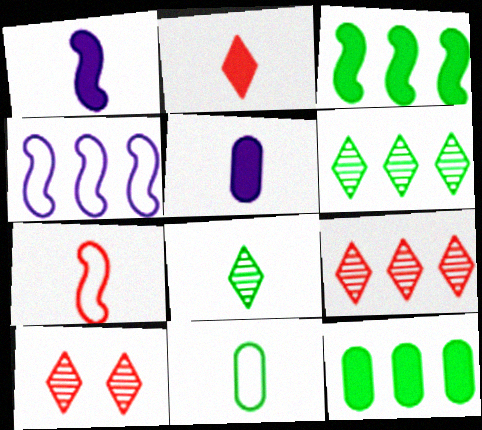[[4, 9, 12], 
[5, 7, 8]]